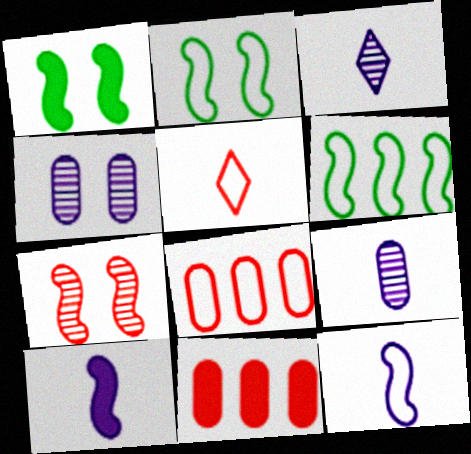[[1, 3, 8], 
[2, 3, 11], 
[5, 7, 11], 
[6, 7, 10]]